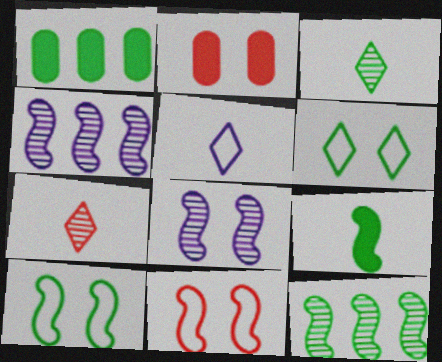[[1, 3, 10], 
[2, 5, 12], 
[2, 6, 8], 
[4, 9, 11], 
[9, 10, 12]]